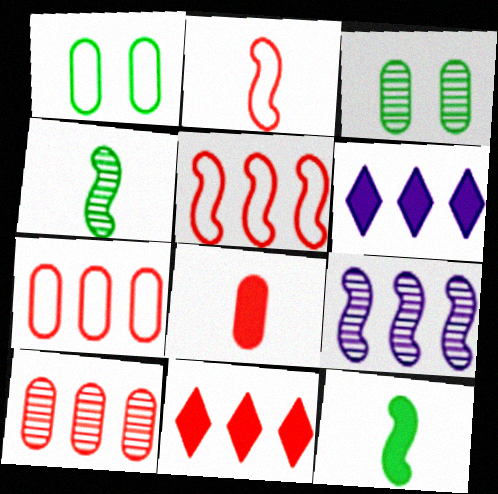[[2, 3, 6], 
[5, 10, 11]]